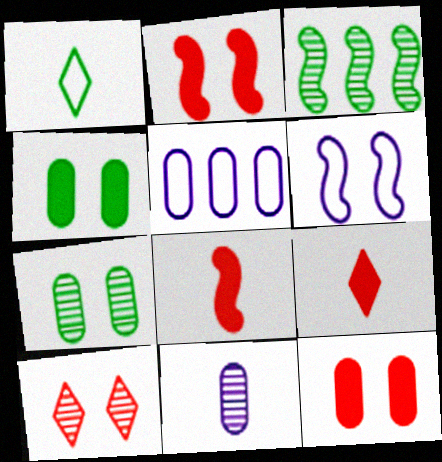[[1, 3, 4], 
[1, 8, 11], 
[3, 6, 8], 
[3, 10, 11], 
[4, 6, 10]]